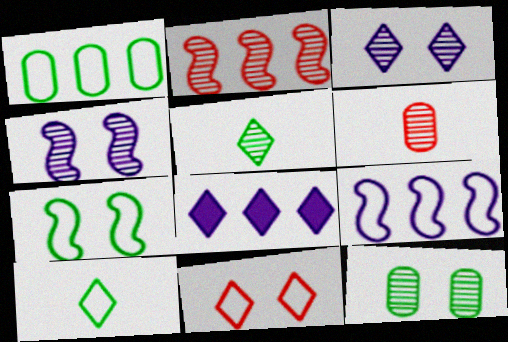[[1, 2, 8], 
[1, 7, 10], 
[5, 8, 11], 
[6, 7, 8]]